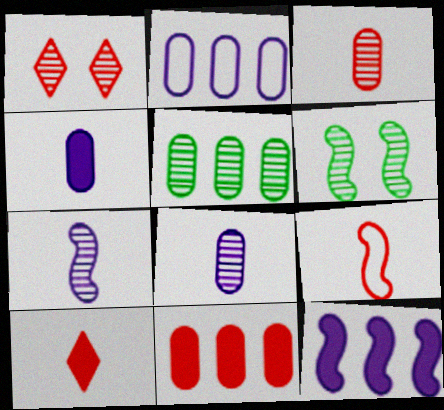[[1, 5, 7], 
[1, 9, 11], 
[2, 5, 11], 
[2, 6, 10], 
[3, 9, 10], 
[6, 9, 12]]